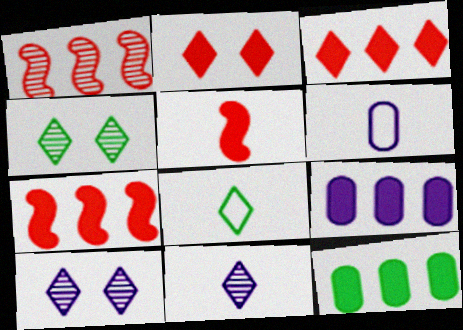[[3, 8, 10], 
[4, 6, 7]]